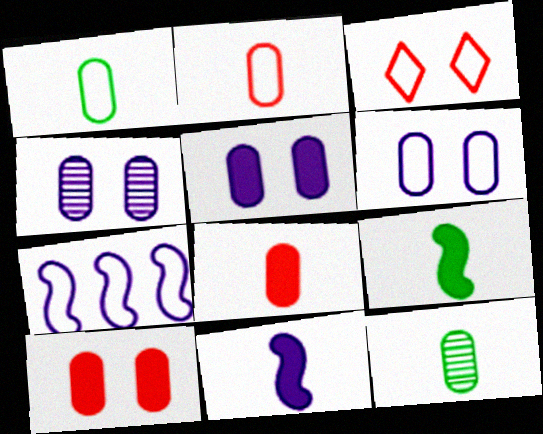[[1, 3, 7], 
[4, 5, 6]]